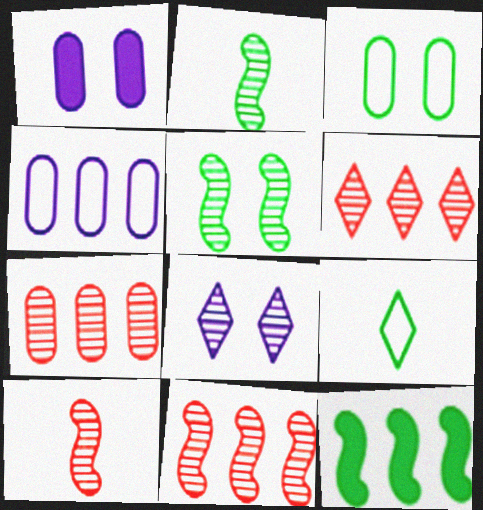[[1, 9, 11], 
[2, 7, 8], 
[4, 6, 12], 
[6, 7, 11]]